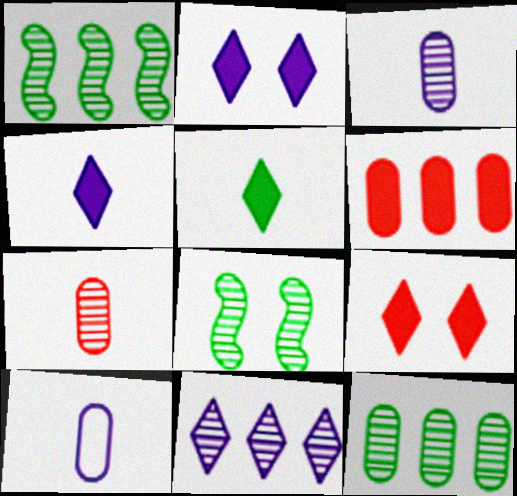[[1, 9, 10], 
[7, 8, 11]]